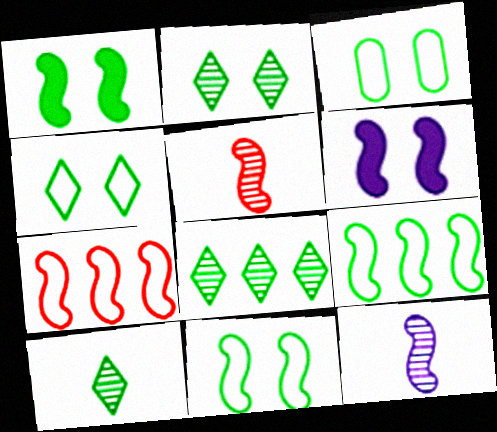[[1, 2, 3], 
[1, 7, 12], 
[2, 8, 10], 
[3, 4, 11], 
[5, 6, 9]]